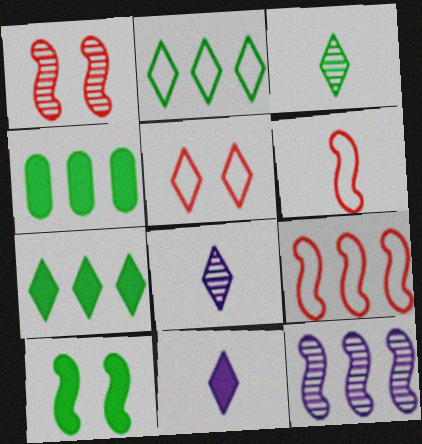[[5, 7, 8], 
[6, 10, 12]]